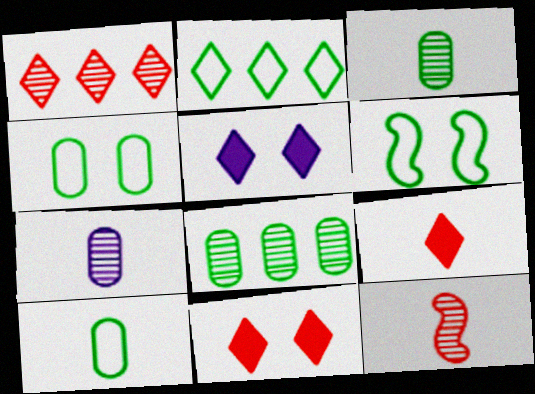[[2, 6, 10]]